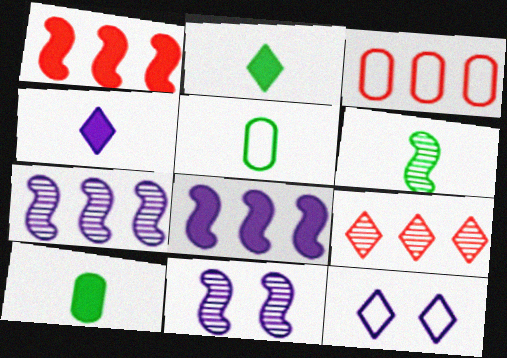[[1, 3, 9], 
[2, 3, 11], 
[2, 5, 6], 
[2, 9, 12]]